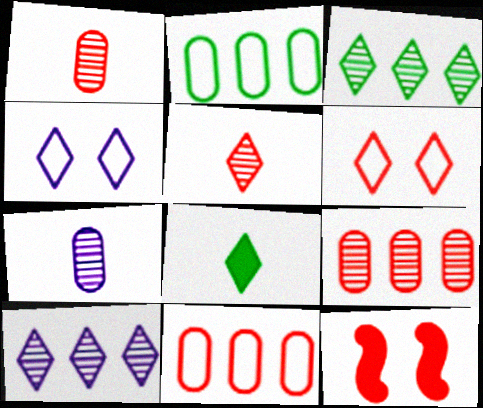[[5, 11, 12], 
[6, 8, 10]]